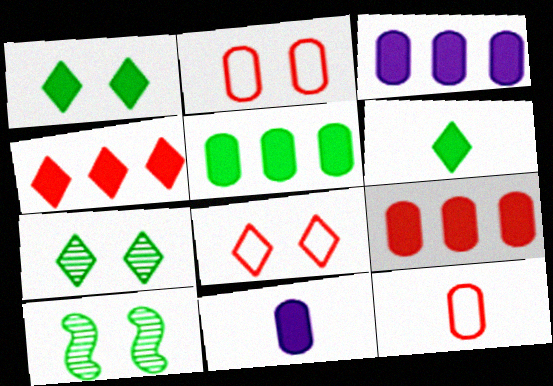[[3, 5, 9]]